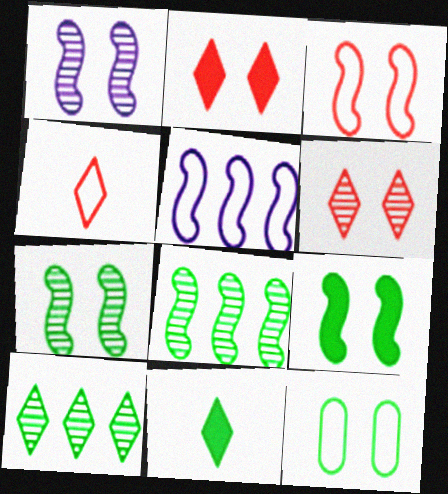[[1, 2, 12], 
[1, 3, 9], 
[4, 5, 12], 
[8, 11, 12]]